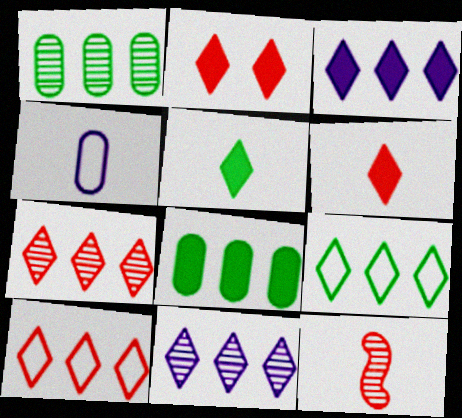[[2, 3, 5], 
[3, 7, 9], 
[4, 5, 12]]